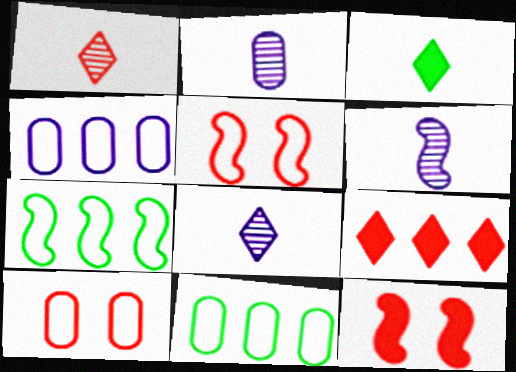[[2, 6, 8], 
[6, 7, 12], 
[8, 11, 12]]